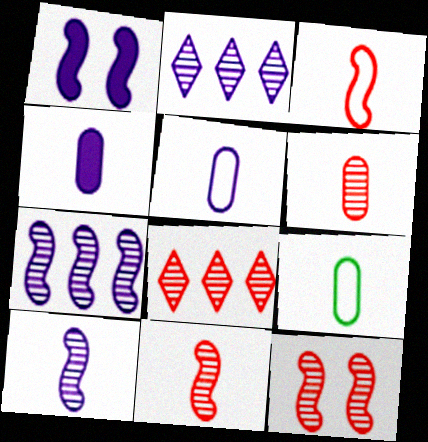[[1, 2, 5], 
[1, 8, 9], 
[4, 6, 9], 
[6, 8, 12]]